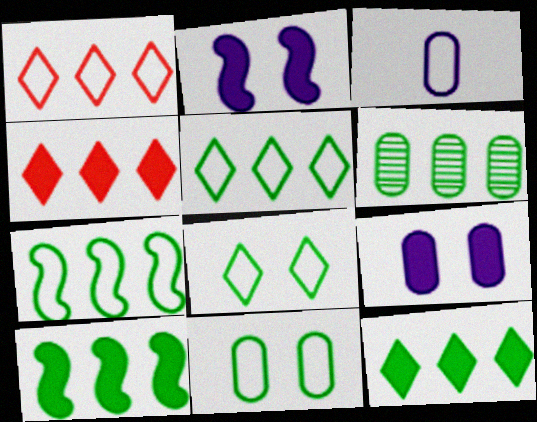[[5, 6, 10], 
[6, 7, 12]]